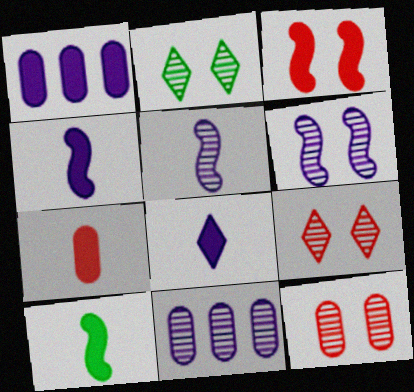[[2, 6, 12], 
[7, 8, 10]]